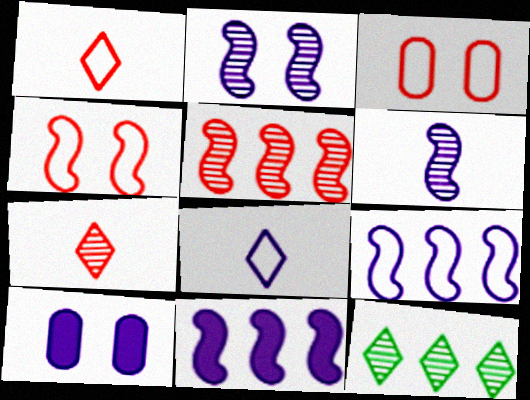[]